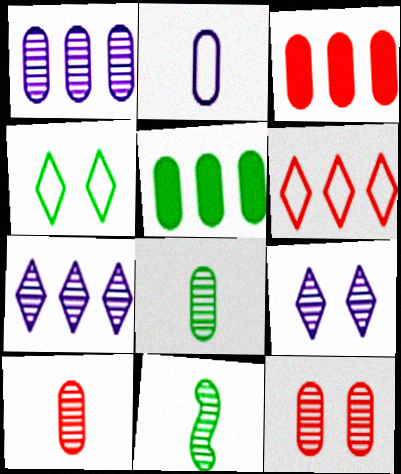[[1, 8, 12], 
[2, 5, 12], 
[4, 5, 11], 
[7, 11, 12]]